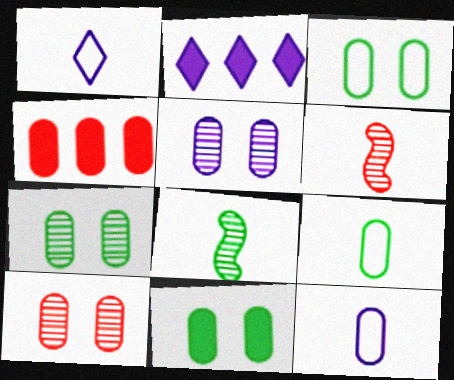[[2, 3, 6], 
[3, 7, 11], 
[4, 5, 9], 
[4, 7, 12], 
[5, 7, 10]]